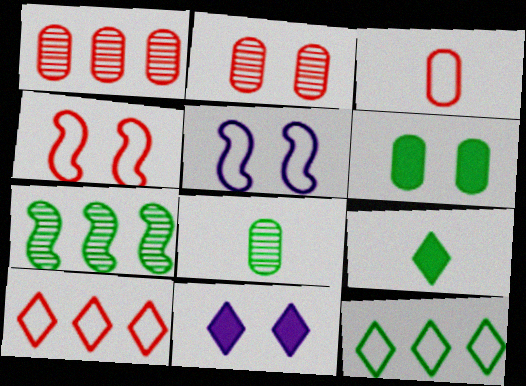[[1, 5, 9], 
[3, 4, 10], 
[3, 5, 12], 
[3, 7, 11]]